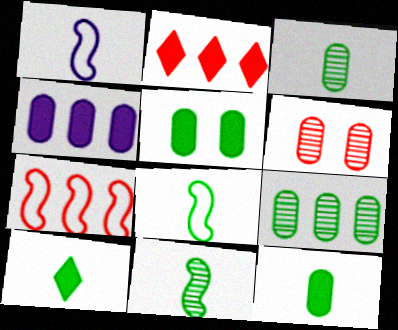[[3, 8, 10]]